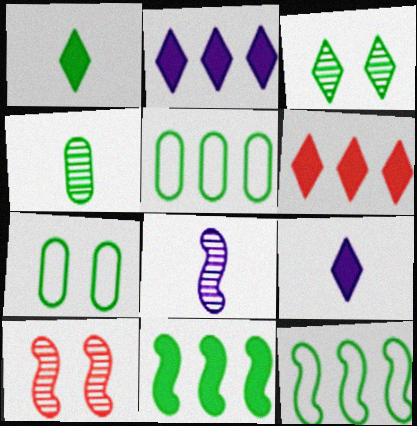[[5, 9, 10], 
[6, 7, 8]]